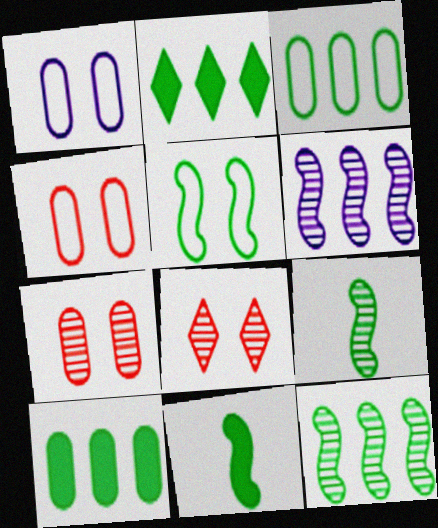[[2, 3, 12], 
[5, 11, 12]]